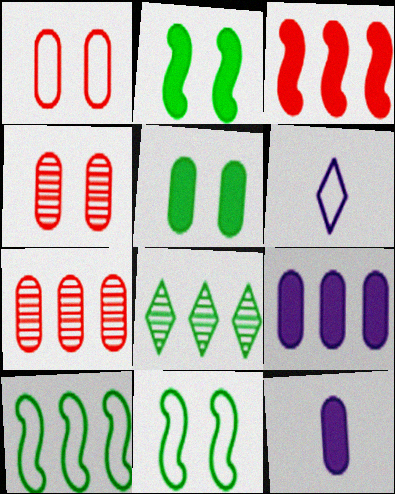[[1, 6, 10], 
[2, 6, 7]]